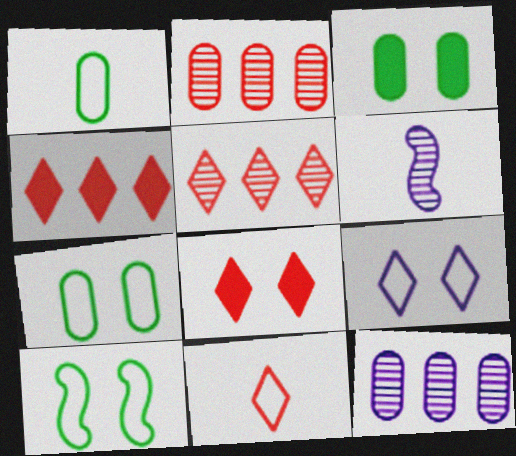[[4, 6, 7], 
[5, 8, 11]]